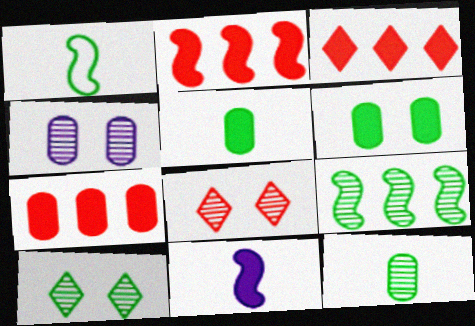[[1, 3, 4], 
[2, 3, 7], 
[3, 6, 11], 
[9, 10, 12]]